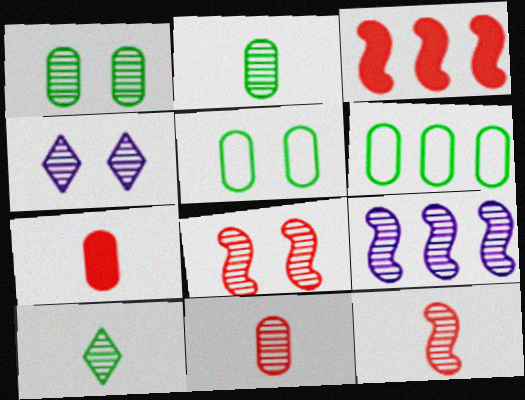[[1, 4, 8]]